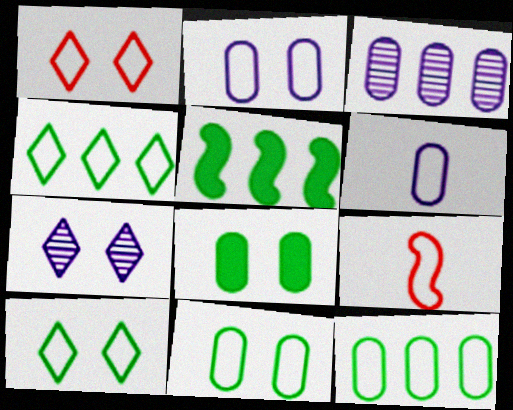[[2, 4, 9]]